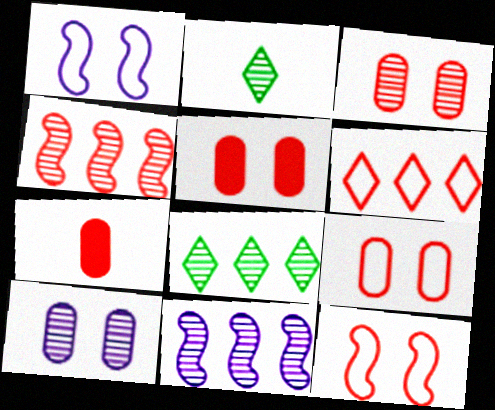[[1, 7, 8], 
[2, 3, 11], 
[2, 4, 10], 
[3, 5, 9]]